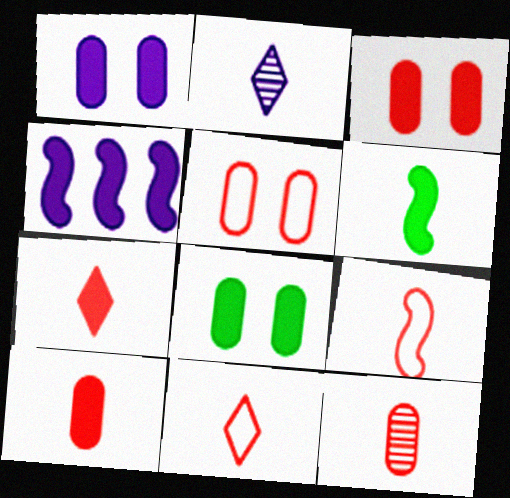[[1, 3, 8], 
[4, 7, 8], 
[7, 9, 12]]